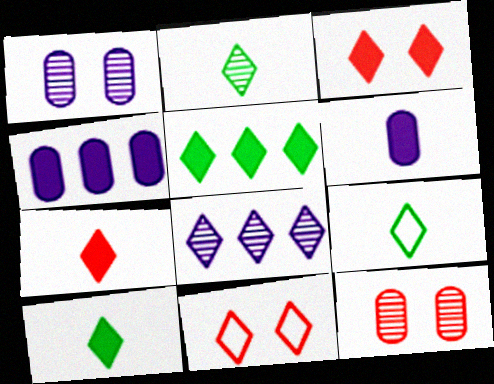[[2, 9, 10], 
[3, 8, 9], 
[8, 10, 11]]